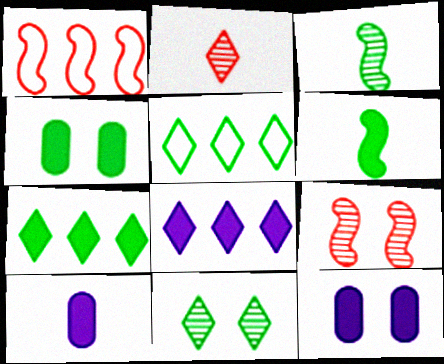[[1, 10, 11], 
[3, 4, 5], 
[4, 6, 7], 
[5, 9, 10]]